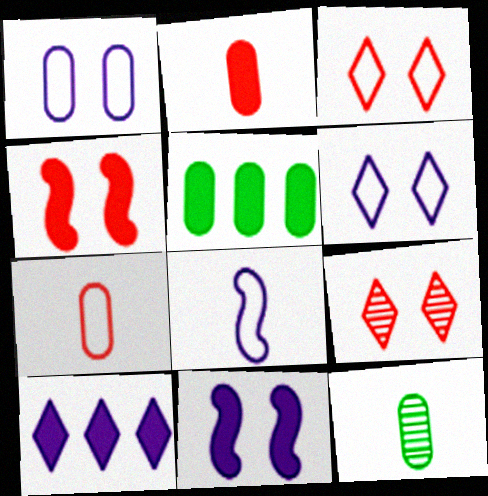[[5, 8, 9]]